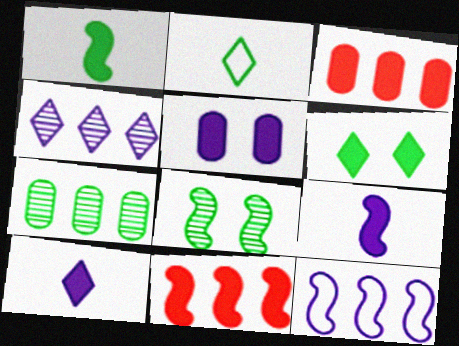[[3, 6, 9]]